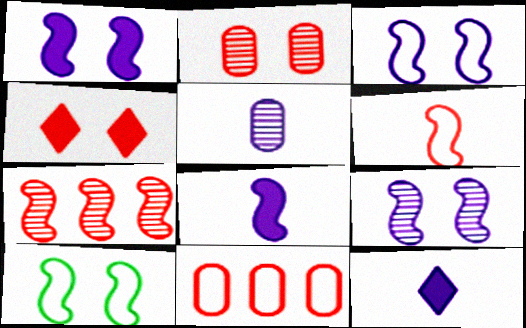[[1, 3, 9], 
[7, 8, 10]]